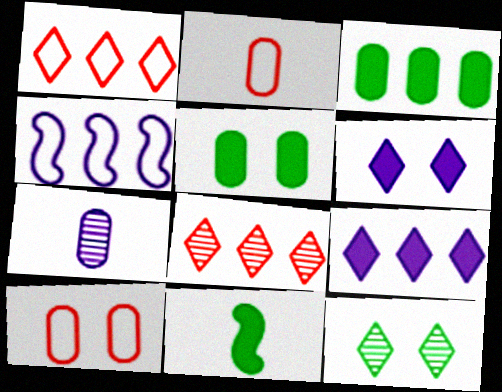[[3, 4, 8], 
[3, 7, 10], 
[4, 6, 7]]